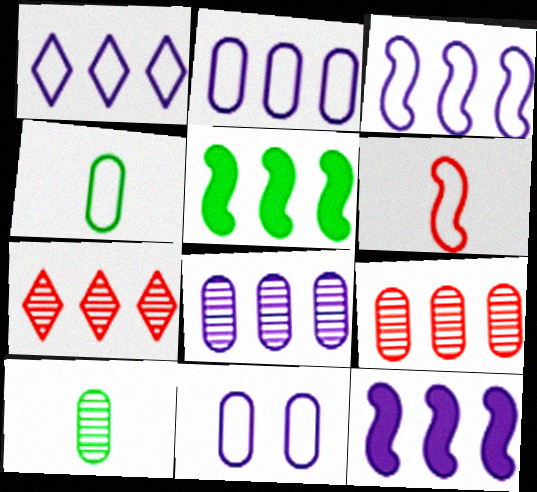[[1, 2, 3], 
[1, 5, 9], 
[1, 8, 12], 
[2, 5, 7]]